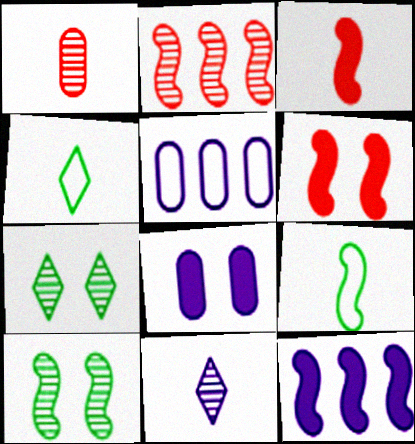[[2, 4, 8], 
[3, 5, 7]]